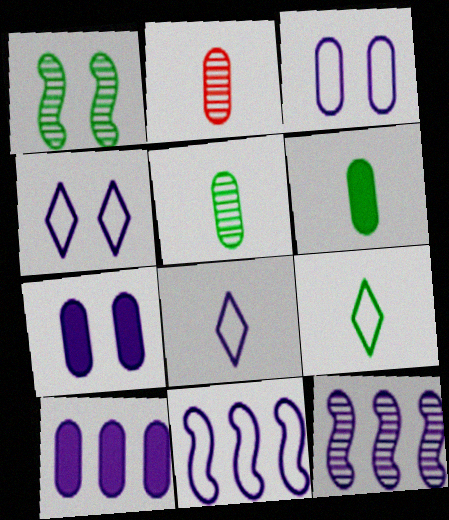[[3, 8, 11], 
[7, 8, 12]]